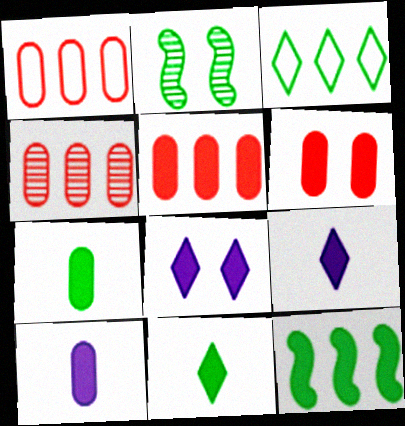[[1, 2, 9], 
[1, 4, 5], 
[2, 3, 7], 
[6, 9, 12]]